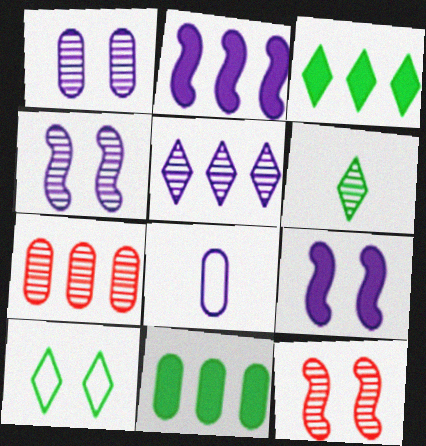[[3, 6, 10], 
[3, 8, 12], 
[4, 6, 7], 
[5, 8, 9]]